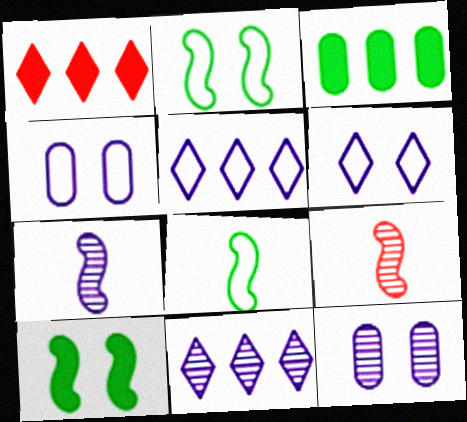[[1, 8, 12], 
[3, 6, 9], 
[7, 11, 12]]